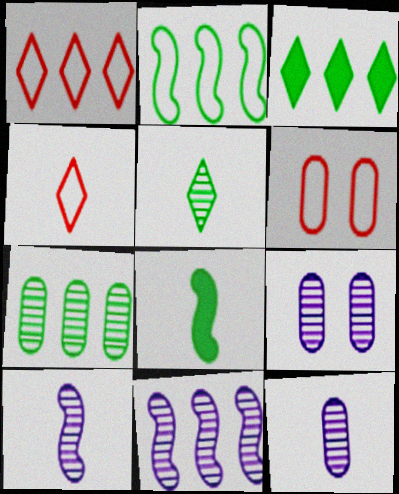[[1, 8, 9], 
[2, 3, 7], 
[3, 6, 10], 
[4, 8, 12]]